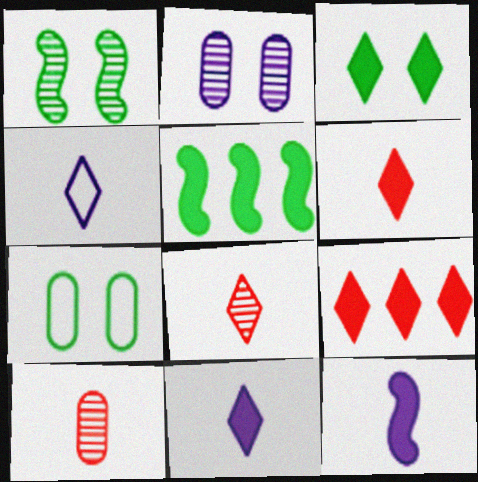[[1, 3, 7], 
[3, 9, 11]]